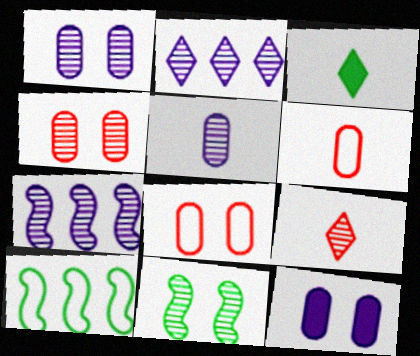[[3, 7, 8], 
[9, 10, 12]]